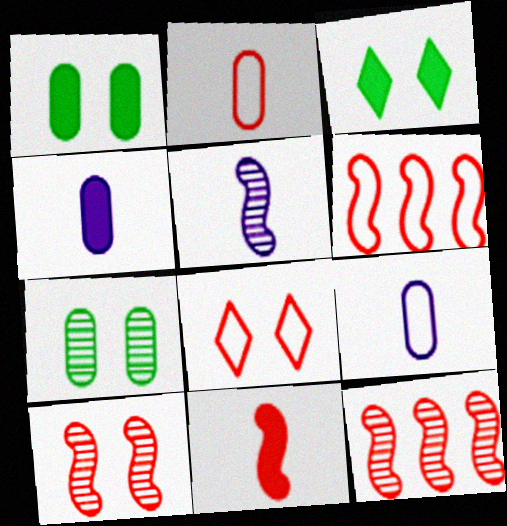[[2, 6, 8], 
[3, 9, 12], 
[6, 10, 11]]